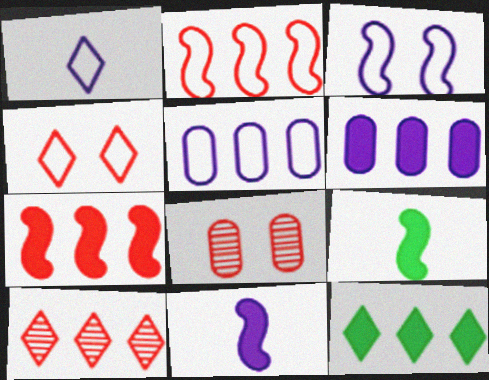[[1, 3, 5], 
[6, 7, 12]]